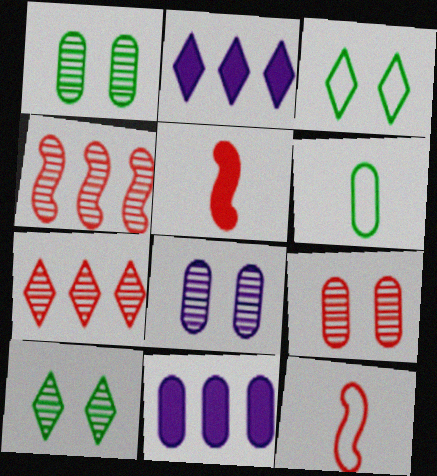[[1, 2, 12], 
[1, 8, 9], 
[6, 9, 11], 
[10, 11, 12]]